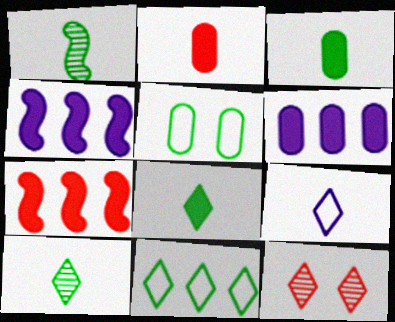[[1, 2, 9]]